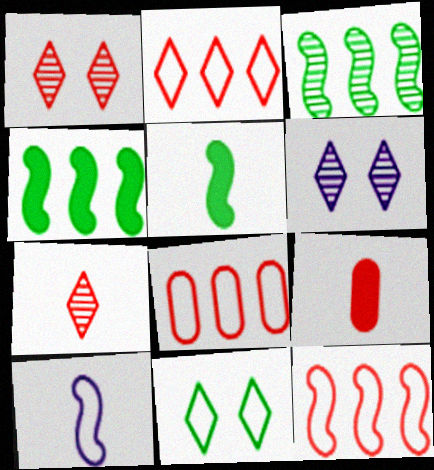[[1, 9, 12], 
[2, 8, 12], 
[5, 6, 8], 
[8, 10, 11]]